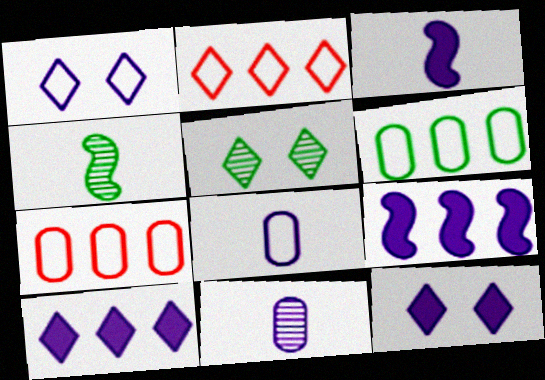[[1, 9, 11], 
[3, 5, 7], 
[4, 7, 12]]